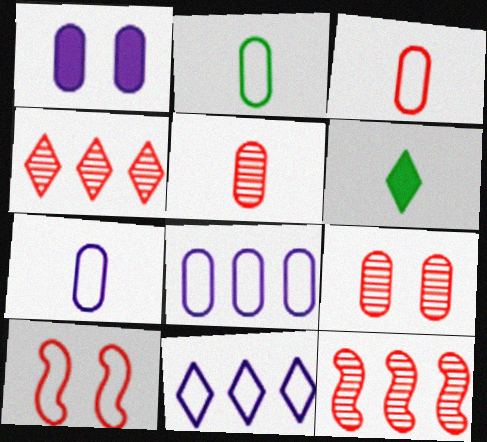[[2, 3, 7], 
[2, 10, 11]]